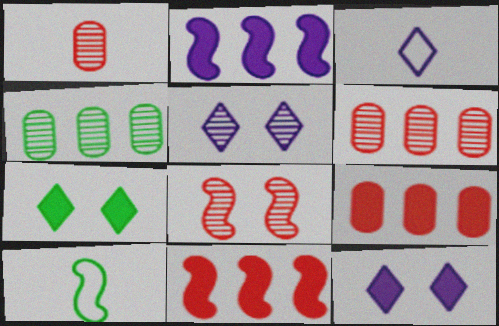[[2, 8, 10], 
[4, 7, 10], 
[5, 9, 10], 
[6, 10, 12]]